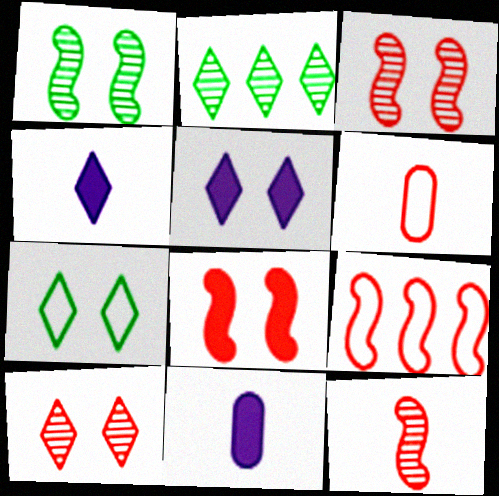[[5, 7, 10], 
[8, 9, 12]]